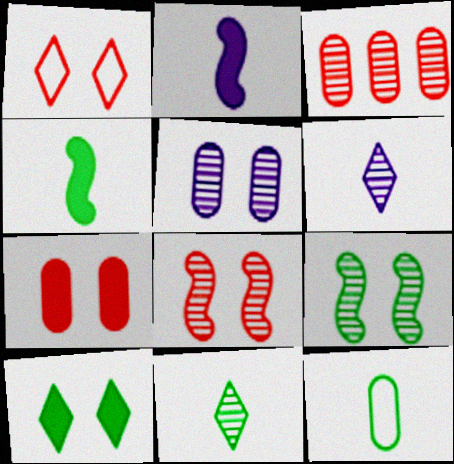[[1, 7, 8], 
[3, 6, 9], 
[4, 11, 12]]